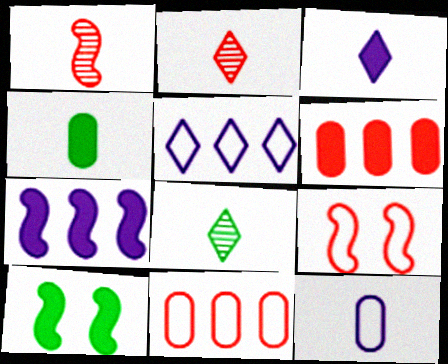[[2, 6, 9], 
[3, 6, 10]]